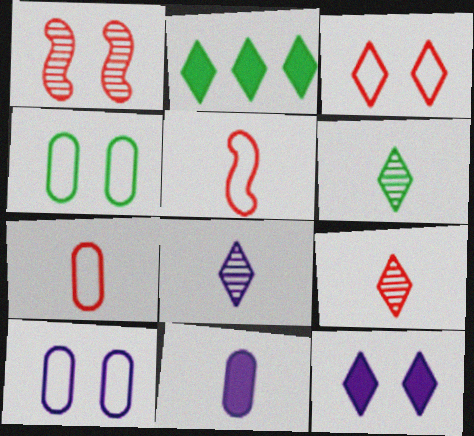[[1, 4, 12], 
[2, 3, 8], 
[5, 6, 11], 
[6, 8, 9]]